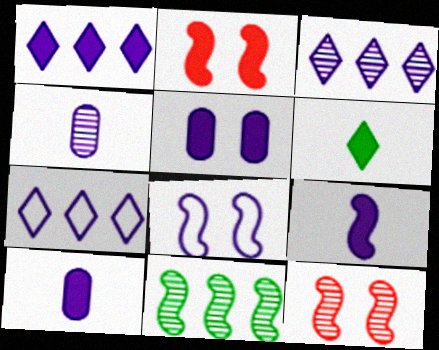[[1, 3, 7], 
[1, 4, 8], 
[1, 5, 9], 
[3, 8, 10]]